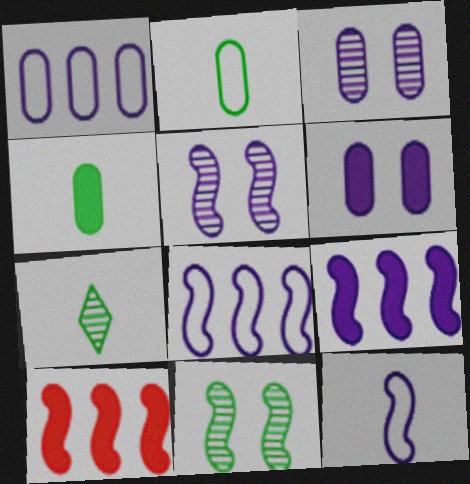[[5, 9, 12], 
[10, 11, 12]]